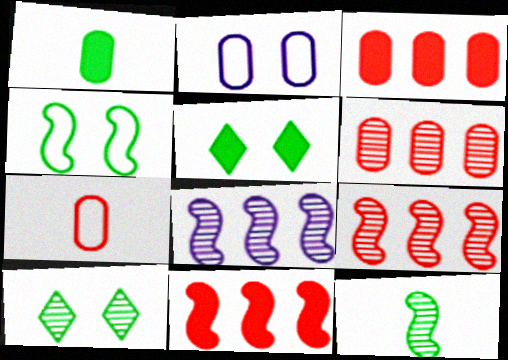[[1, 2, 6], 
[5, 7, 8]]